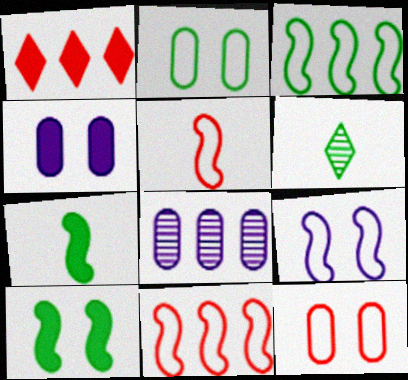[[1, 3, 8], 
[1, 4, 7], 
[3, 5, 9], 
[4, 6, 11]]